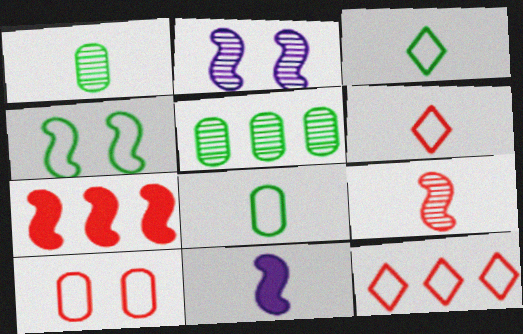[[1, 6, 11]]